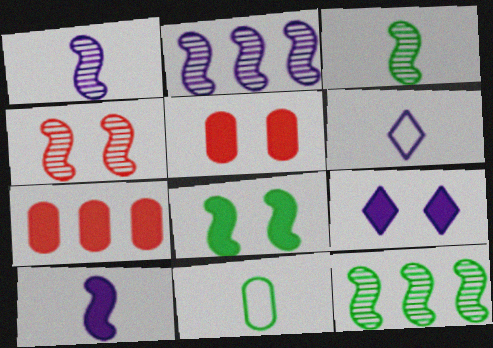[[1, 4, 12], 
[2, 3, 4], 
[5, 6, 12], 
[5, 8, 9]]